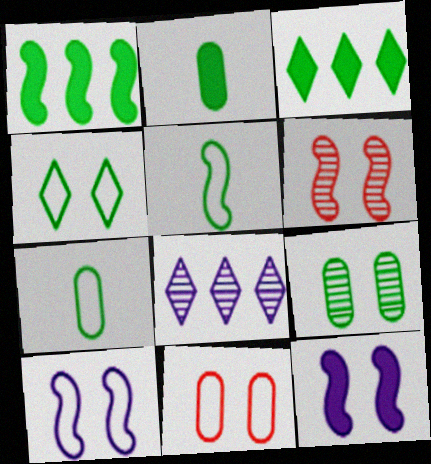[[3, 5, 9], 
[4, 10, 11]]